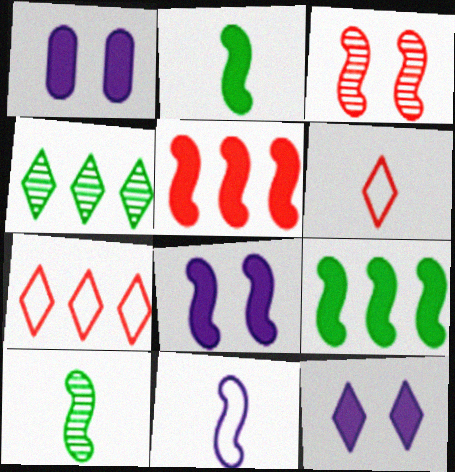[[1, 7, 10], 
[1, 8, 12], 
[2, 5, 8], 
[3, 9, 11], 
[4, 6, 12]]